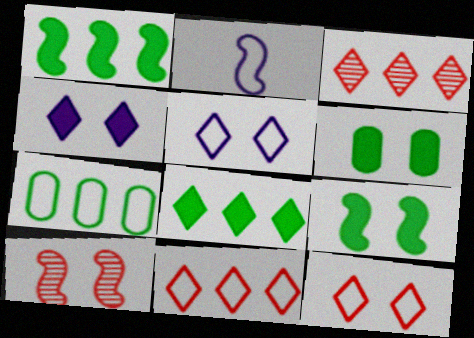[[1, 2, 10], 
[2, 3, 6], 
[2, 7, 12], 
[5, 6, 10]]